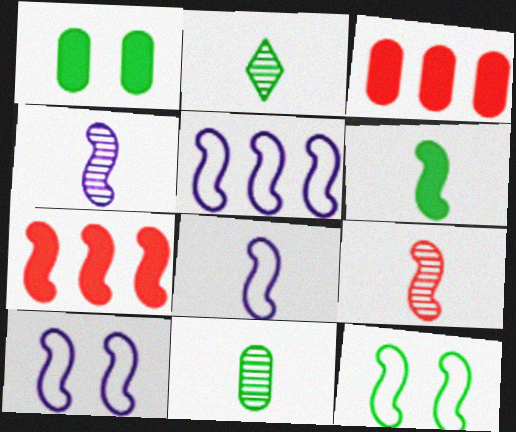[[2, 3, 10], 
[4, 7, 12], 
[5, 8, 10], 
[6, 8, 9]]